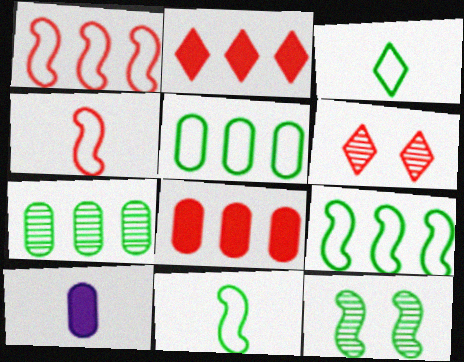[[4, 6, 8], 
[6, 9, 10]]